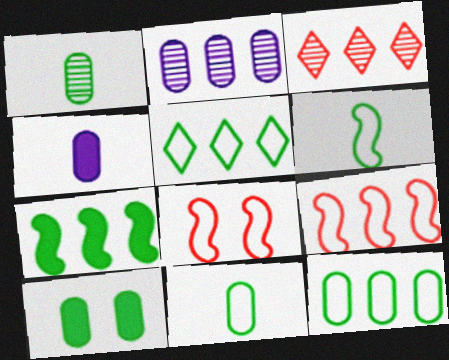[[1, 10, 12]]